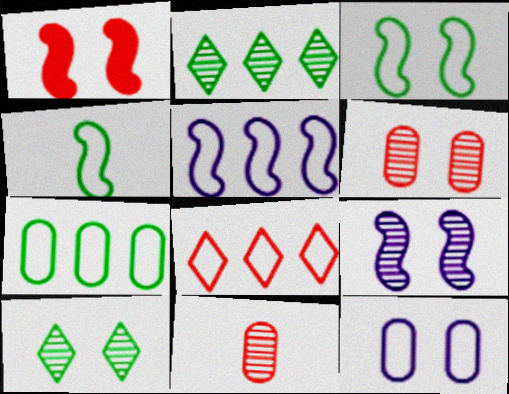[[1, 3, 9], 
[1, 8, 11], 
[1, 10, 12], 
[2, 9, 11], 
[4, 8, 12], 
[5, 7, 8], 
[6, 9, 10]]